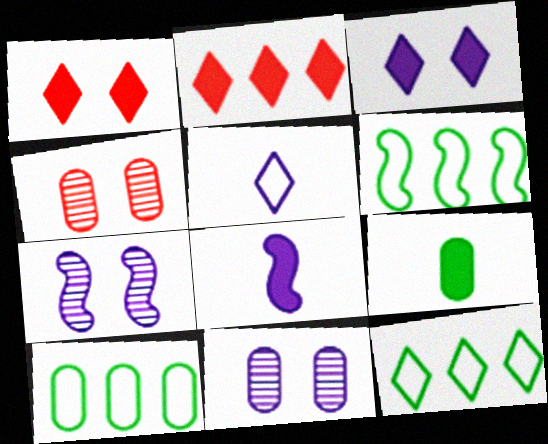[[4, 8, 12], 
[6, 10, 12]]